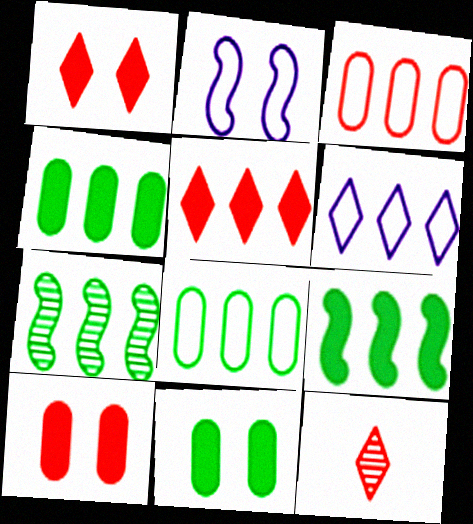[[2, 4, 12]]